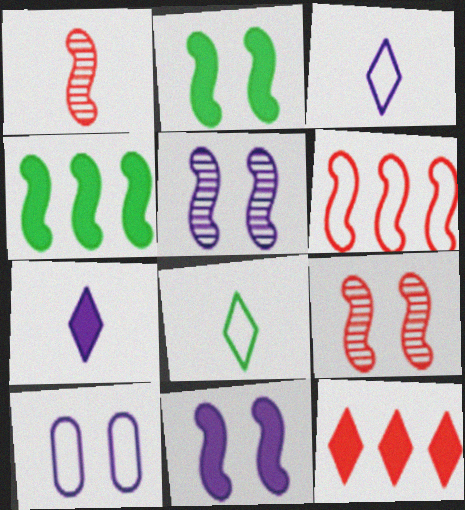[[6, 8, 10]]